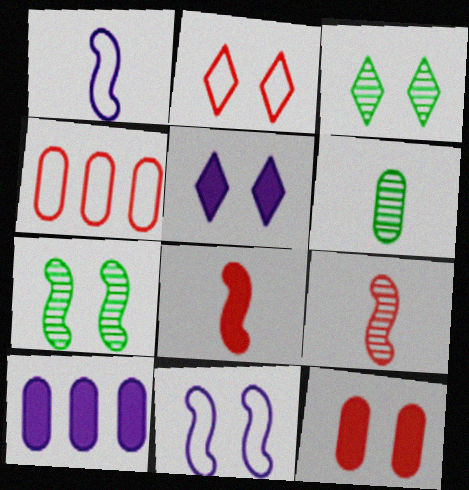[[2, 3, 5], 
[3, 11, 12]]